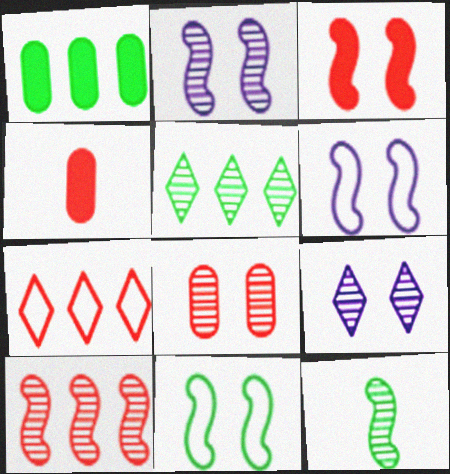[[2, 3, 11], 
[2, 10, 12], 
[4, 5, 6]]